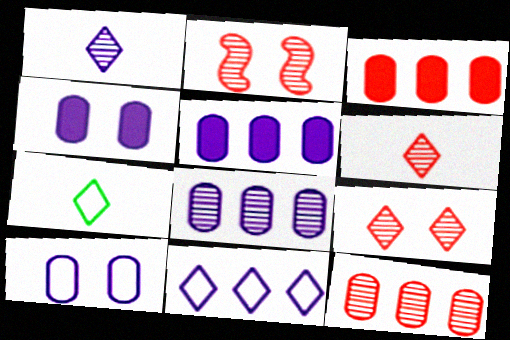[[2, 5, 7], 
[2, 6, 12]]